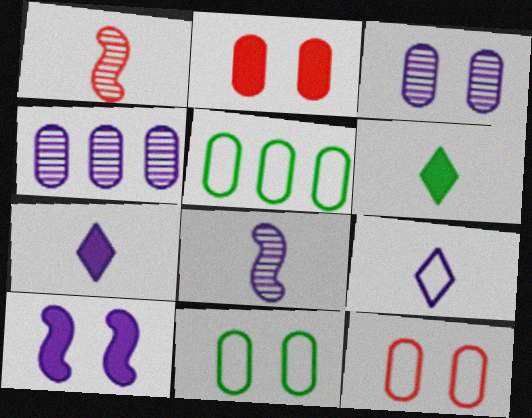[[2, 3, 11], 
[4, 9, 10]]